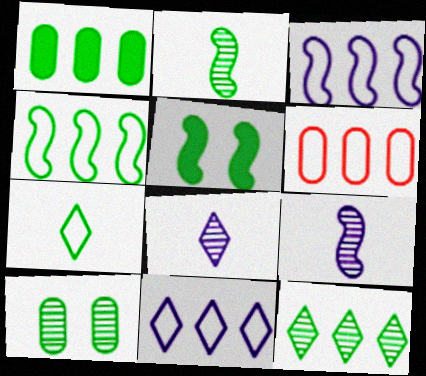[[1, 4, 12], 
[2, 4, 5], 
[2, 10, 12], 
[4, 6, 11], 
[5, 6, 8]]